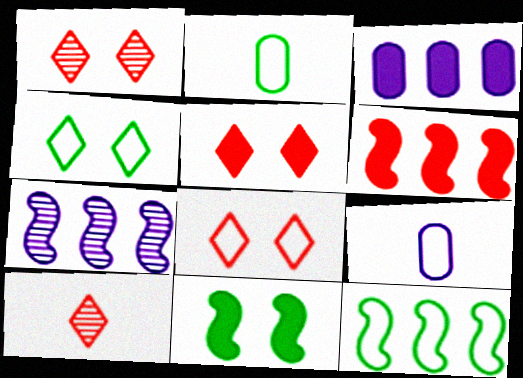[[1, 5, 8], 
[2, 4, 12], 
[2, 5, 7], 
[6, 7, 12], 
[8, 9, 12]]